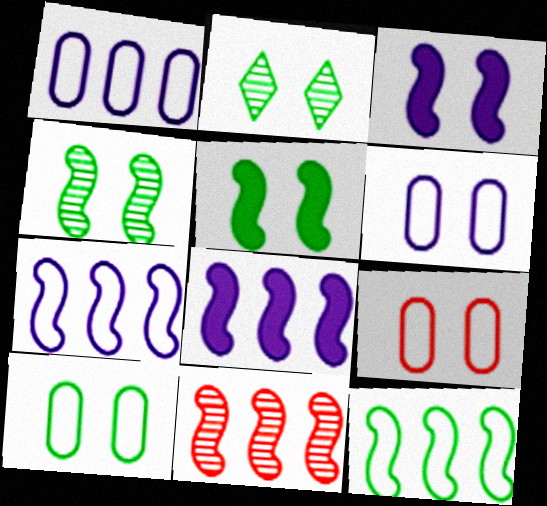[[2, 3, 9], 
[2, 5, 10], 
[6, 9, 10], 
[8, 11, 12]]